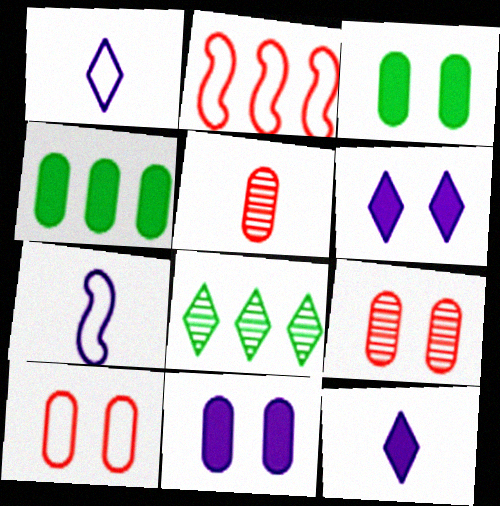[]